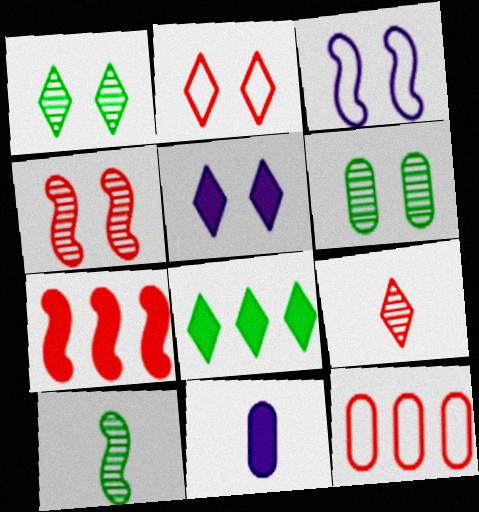[[1, 2, 5], 
[3, 7, 10], 
[5, 10, 12], 
[6, 11, 12]]